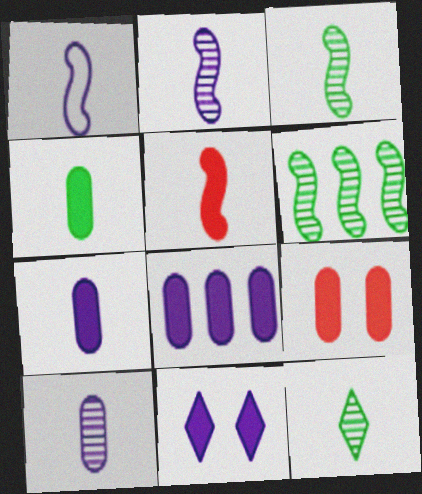[[1, 3, 5], 
[4, 8, 9]]